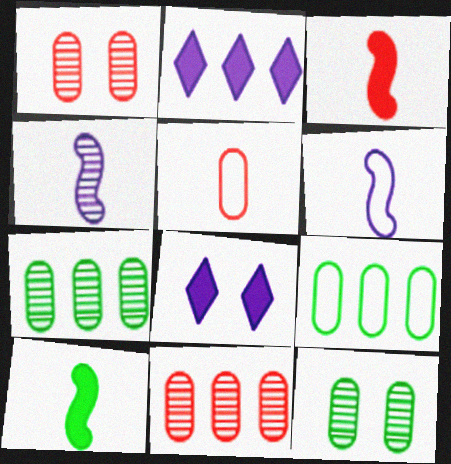[]